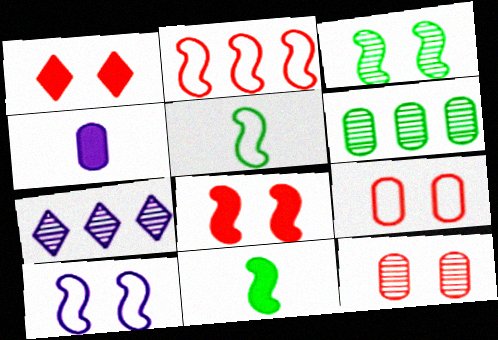[[2, 5, 10], 
[3, 8, 10], 
[4, 6, 9], 
[4, 7, 10], 
[7, 9, 11]]